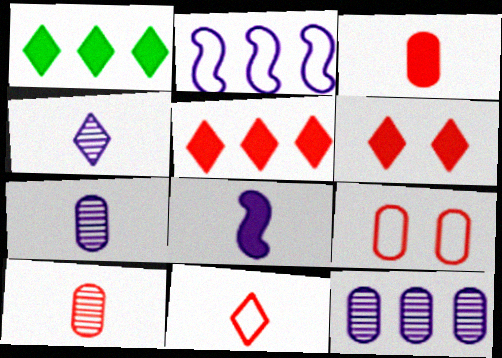[]